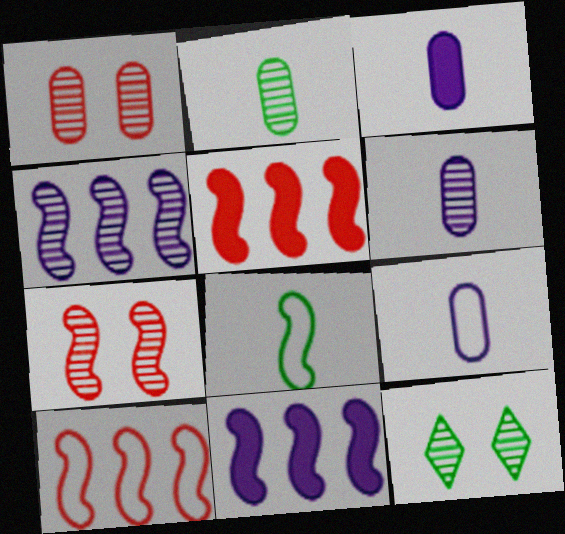[[3, 6, 9], 
[3, 10, 12], 
[5, 9, 12], 
[7, 8, 11]]